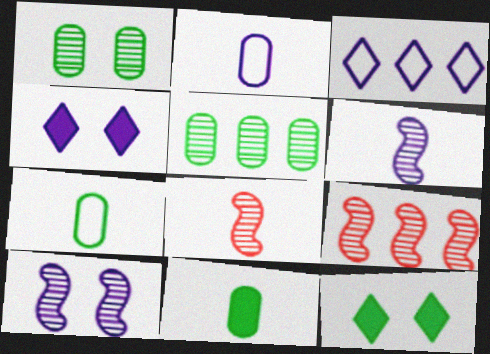[[2, 9, 12], 
[4, 7, 9]]